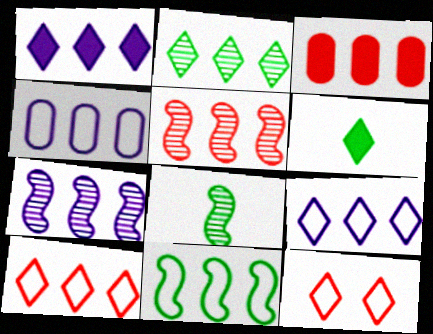[[1, 2, 10], 
[1, 4, 7], 
[3, 5, 10], 
[4, 10, 11]]